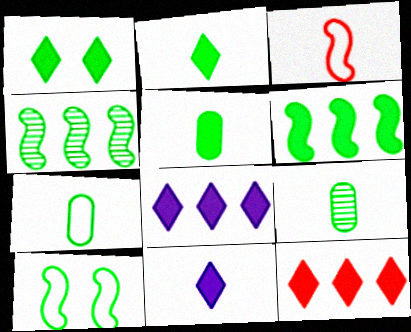[[1, 4, 7], 
[1, 5, 6], 
[1, 11, 12], 
[3, 9, 11], 
[5, 7, 9]]